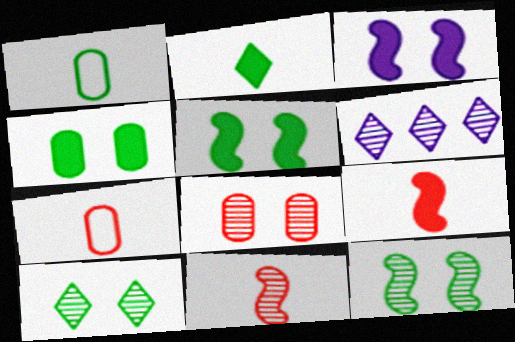[[5, 6, 7]]